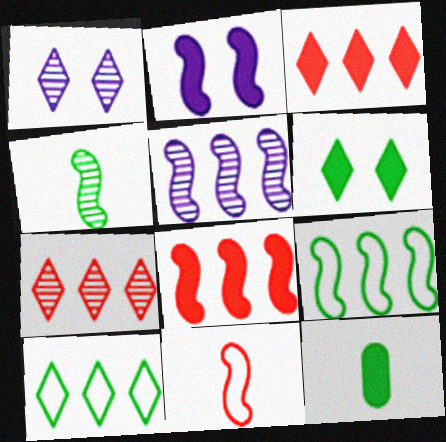[[2, 3, 12], 
[5, 8, 9]]